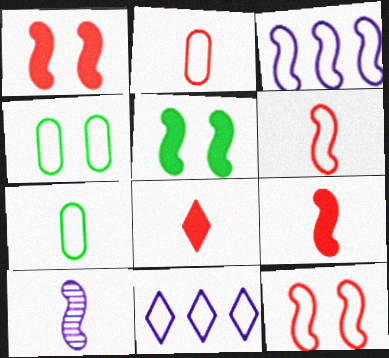[[4, 6, 11], 
[7, 8, 10], 
[7, 11, 12]]